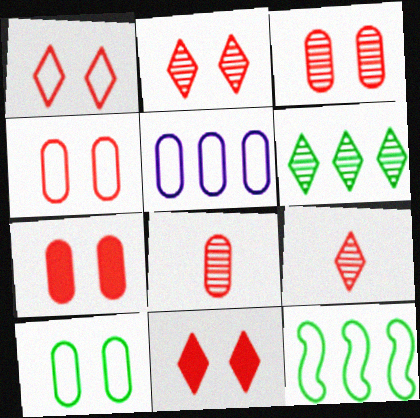[[1, 2, 11], 
[3, 4, 7]]